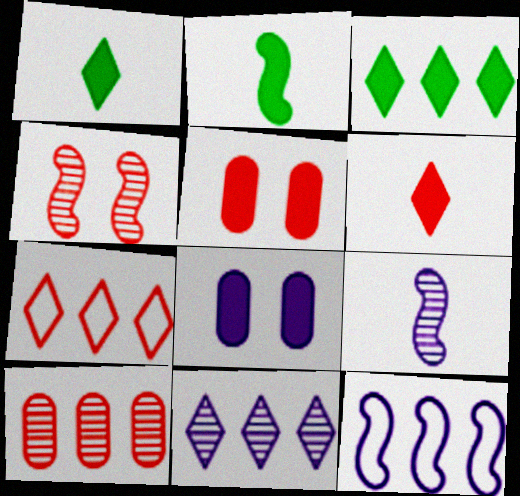[[2, 4, 12], 
[3, 7, 11], 
[3, 10, 12]]